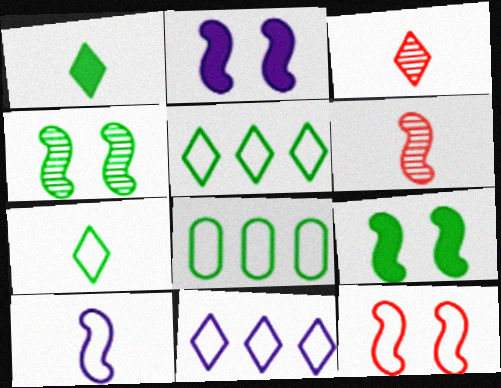[[1, 4, 8], 
[2, 3, 8], 
[2, 4, 12]]